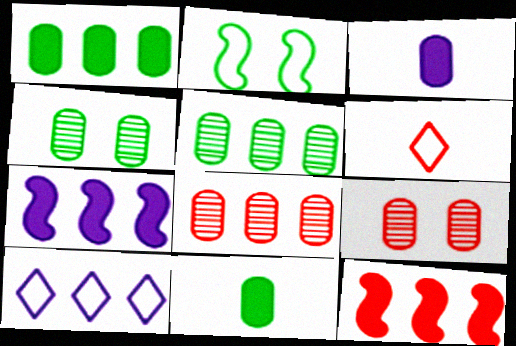[[4, 6, 7], 
[5, 10, 12], 
[6, 9, 12]]